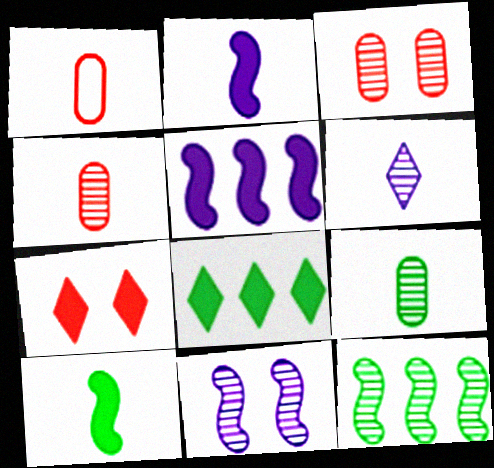[[1, 6, 10], 
[1, 8, 11], 
[3, 6, 12]]